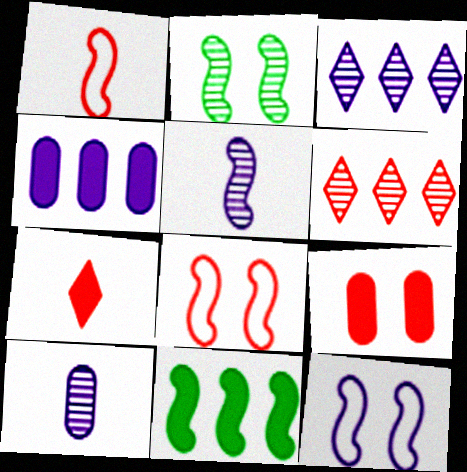[[1, 6, 9], 
[2, 6, 10], 
[5, 8, 11]]